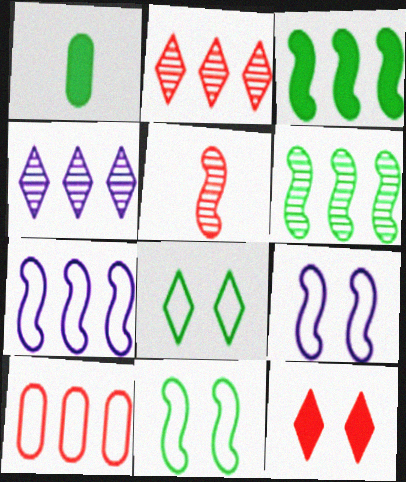[[1, 2, 9], 
[1, 6, 8], 
[3, 4, 10], 
[3, 5, 9], 
[5, 10, 12]]